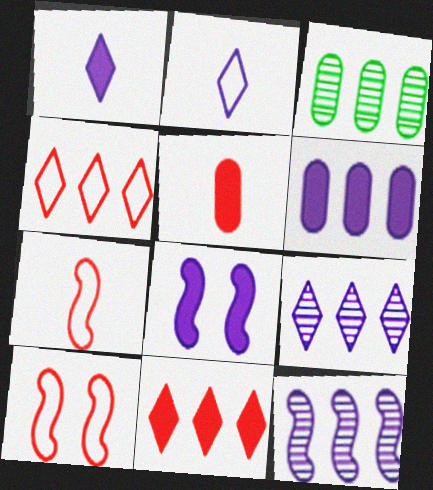[[1, 3, 10], 
[1, 6, 8]]